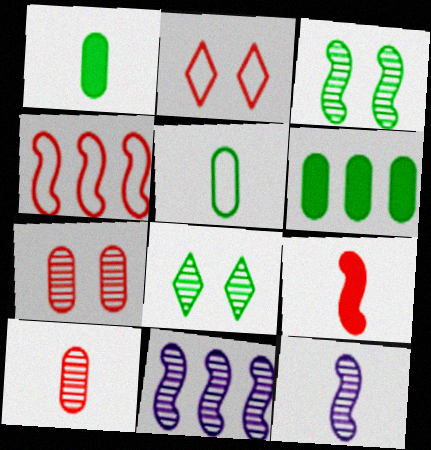[[1, 2, 11], 
[2, 6, 12], 
[8, 10, 11]]